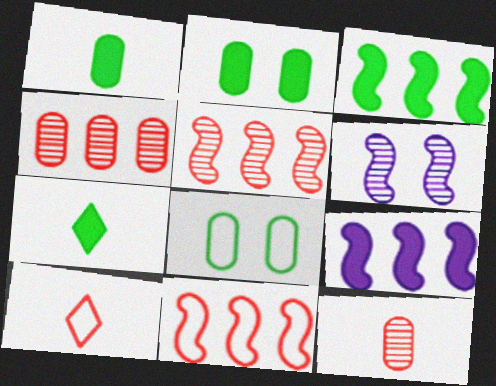[[2, 3, 7]]